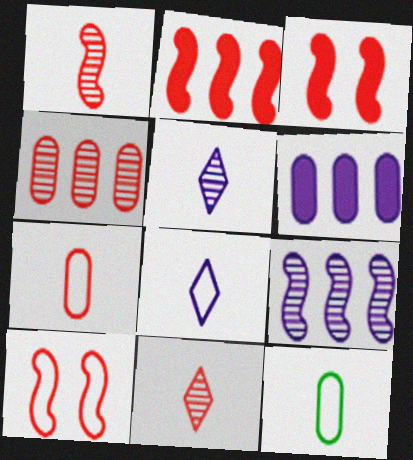[[1, 2, 10]]